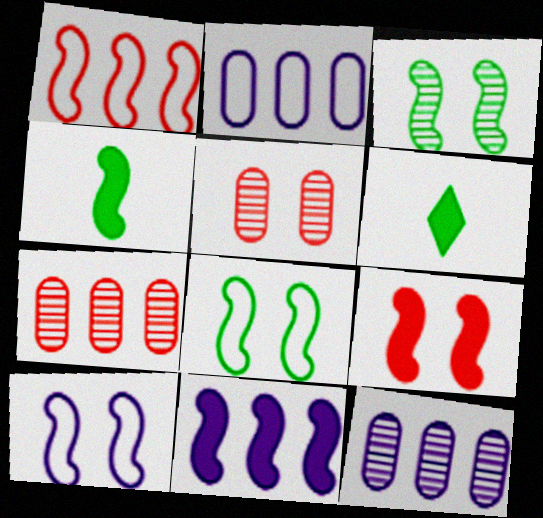[[3, 9, 10], 
[4, 9, 11], 
[6, 7, 10]]